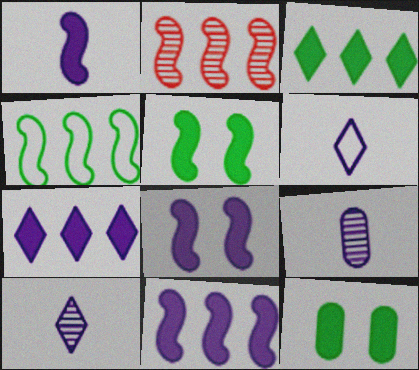[[1, 6, 9], 
[1, 8, 11], 
[2, 4, 11], 
[2, 6, 12]]